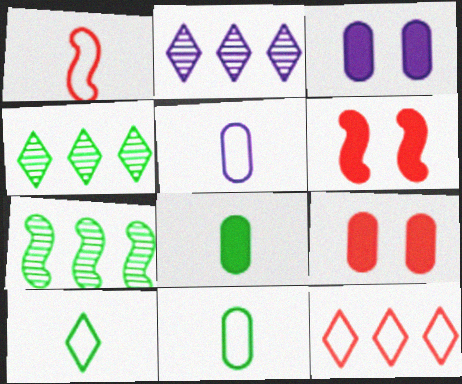[[1, 3, 4], 
[1, 5, 10], 
[2, 6, 11], 
[4, 5, 6]]